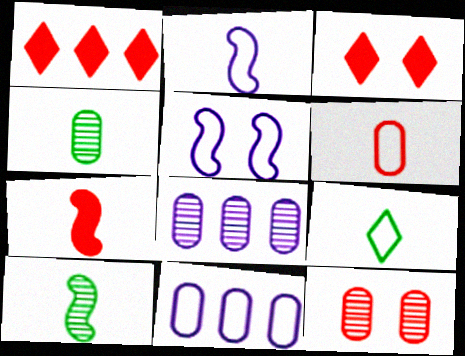[[1, 4, 5], 
[2, 6, 9], 
[2, 7, 10], 
[3, 10, 11], 
[4, 8, 12]]